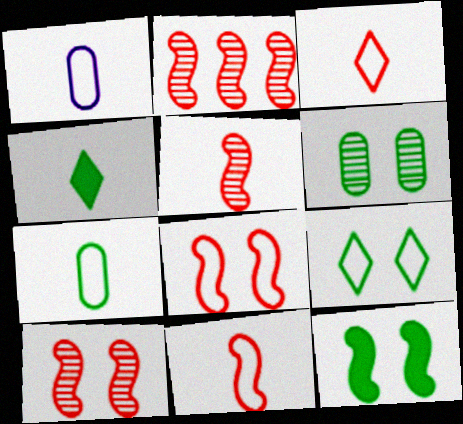[[1, 4, 5], 
[2, 5, 10], 
[6, 9, 12]]